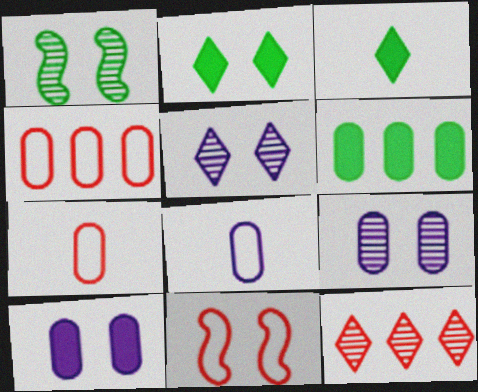[[2, 9, 11], 
[6, 7, 9]]